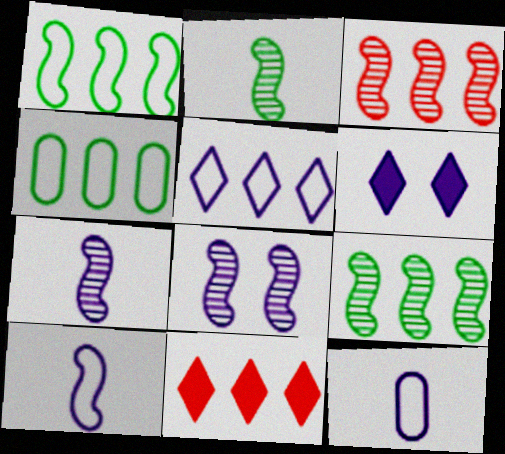[[2, 3, 8]]